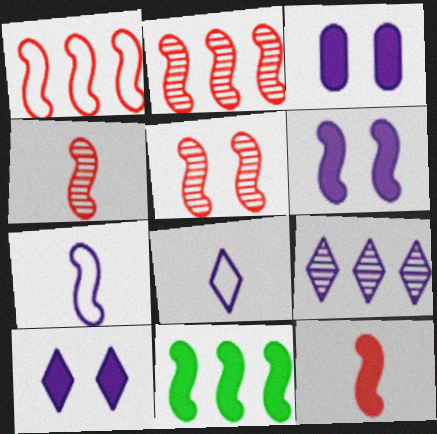[[1, 5, 12], 
[2, 4, 5], 
[3, 6, 10], 
[3, 7, 9], 
[5, 7, 11], 
[6, 11, 12], 
[8, 9, 10]]